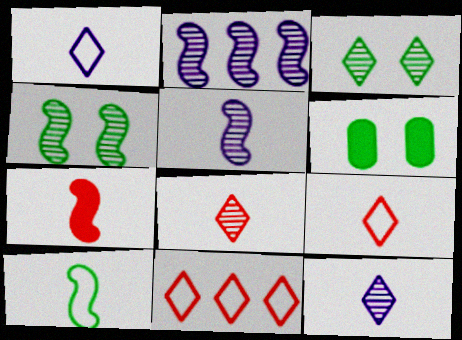[[2, 6, 9], 
[5, 6, 11], 
[5, 7, 10]]